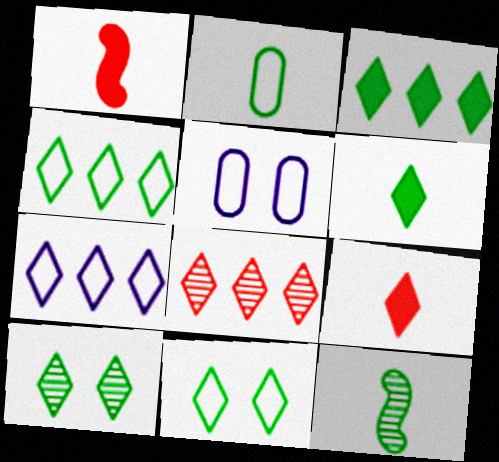[[2, 6, 12], 
[3, 7, 8], 
[4, 6, 10], 
[7, 9, 10]]